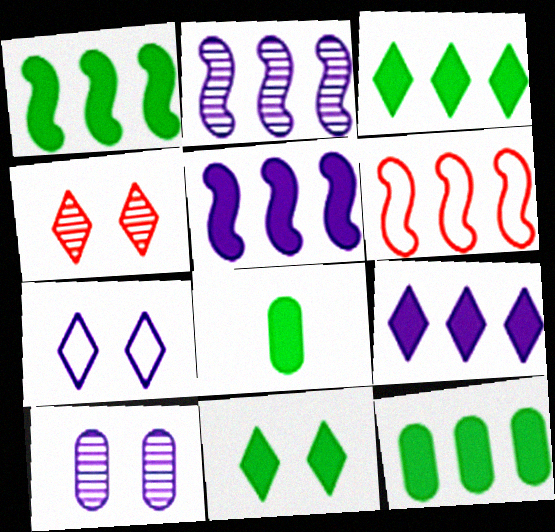[[1, 2, 6], 
[1, 3, 12], 
[1, 8, 11], 
[4, 7, 11]]